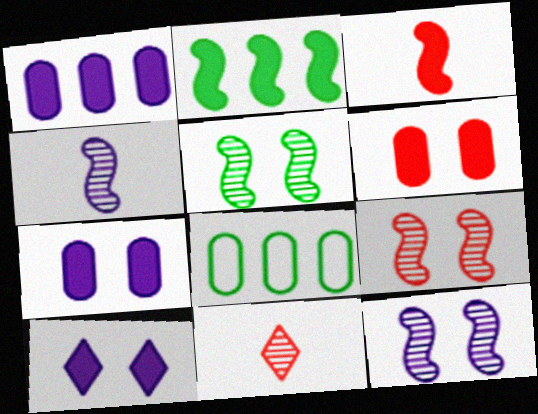[[5, 9, 12]]